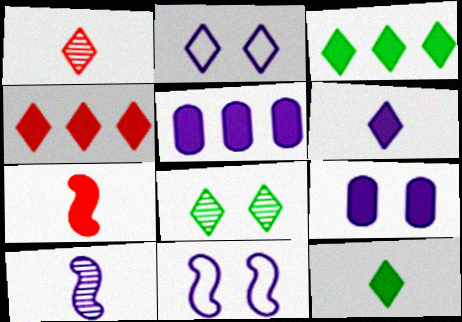[[1, 2, 3], 
[2, 5, 10], 
[3, 7, 9]]